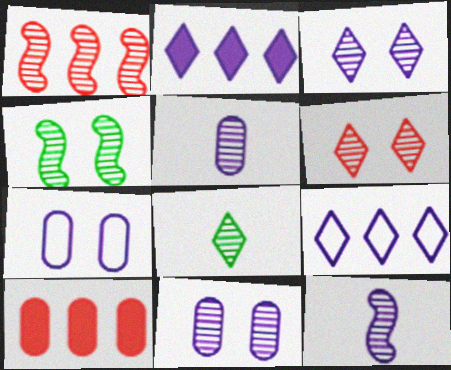[[1, 4, 12], 
[1, 8, 11], 
[2, 7, 12], 
[4, 6, 11]]